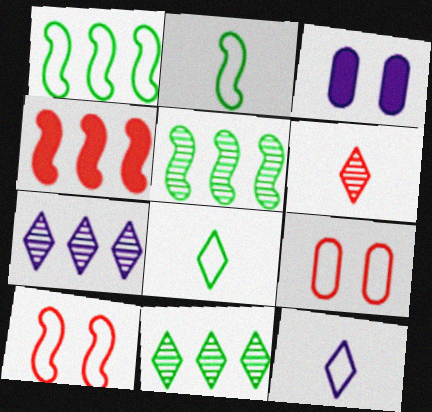[[1, 3, 6], 
[1, 9, 12], 
[4, 6, 9]]